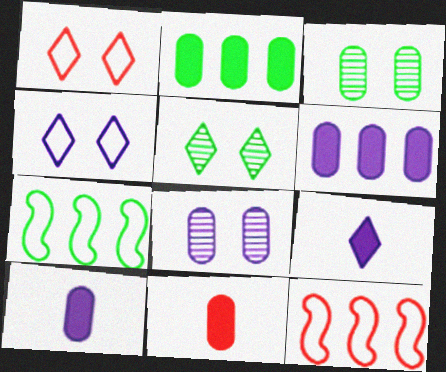[[3, 9, 12], 
[5, 10, 12]]